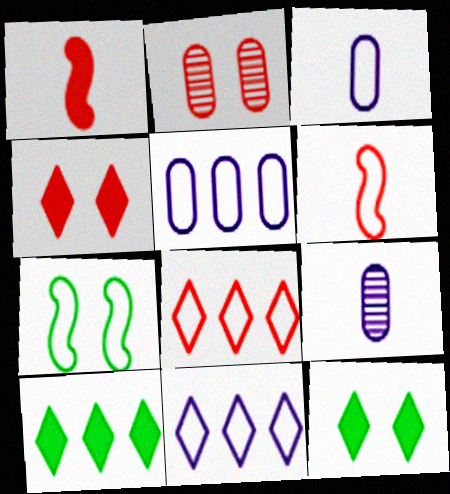[[1, 2, 8], 
[3, 7, 8]]